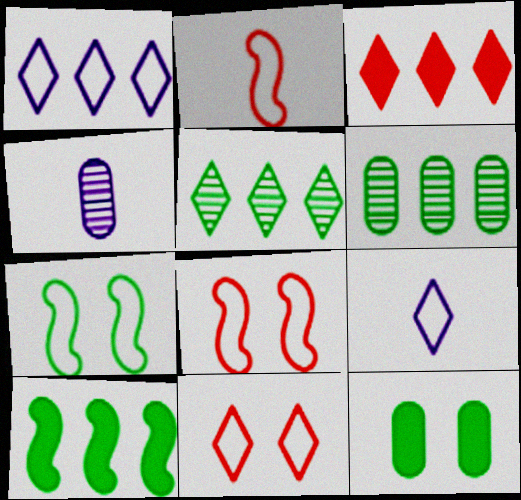[[1, 3, 5], 
[3, 4, 7], 
[4, 10, 11]]